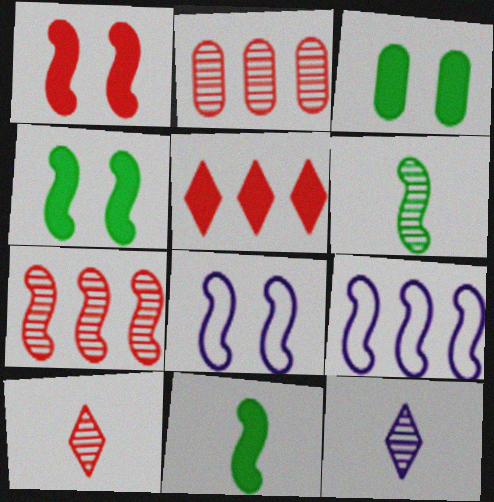[[1, 6, 9], 
[3, 9, 10], 
[7, 8, 11]]